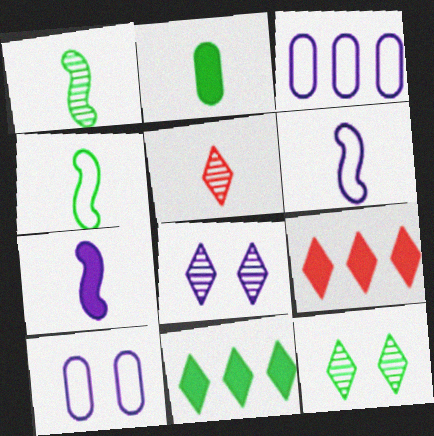[[1, 9, 10], 
[2, 5, 6], 
[3, 7, 8]]